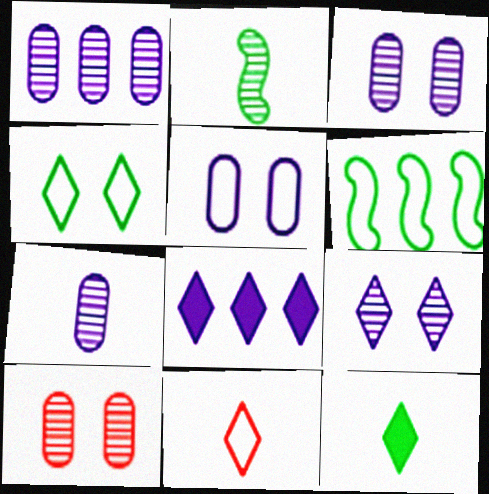[[1, 3, 7], 
[5, 6, 11]]